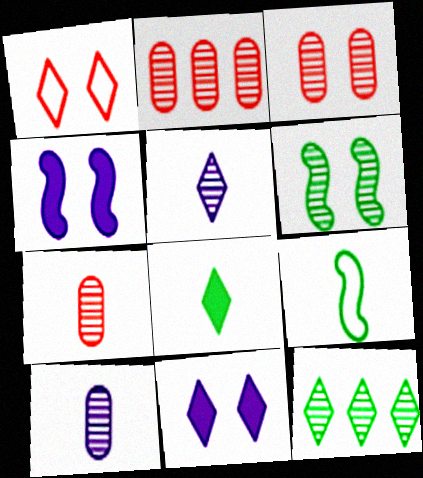[[2, 3, 7], 
[2, 5, 6], 
[2, 9, 11]]